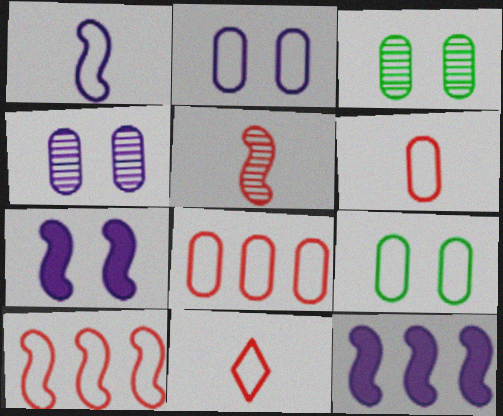[[3, 11, 12]]